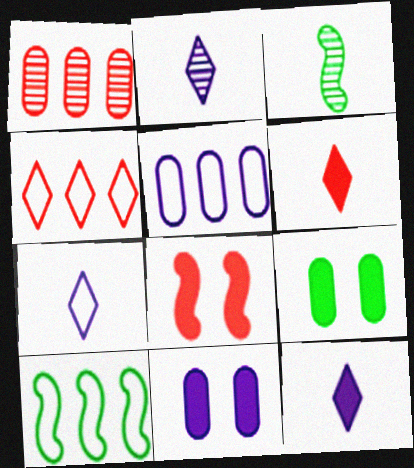[[2, 7, 12], 
[3, 4, 11], 
[4, 5, 10]]